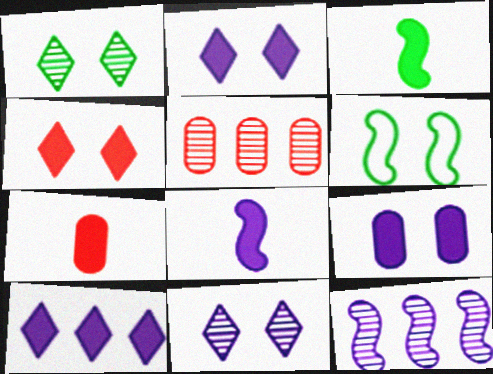[[8, 9, 10]]